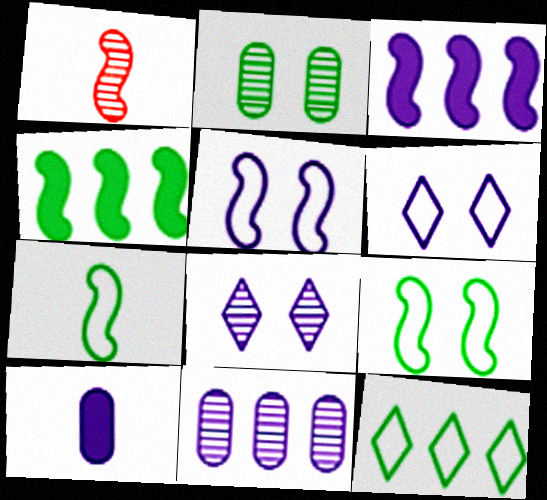[[1, 3, 9], 
[1, 4, 5]]